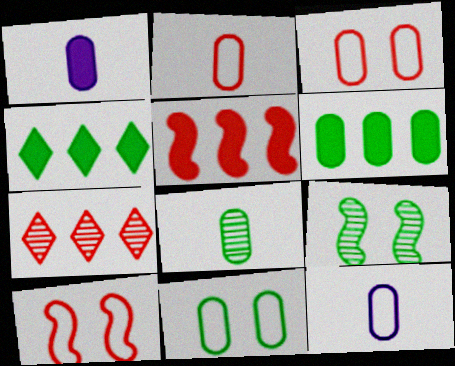[[1, 2, 8], 
[6, 8, 11]]